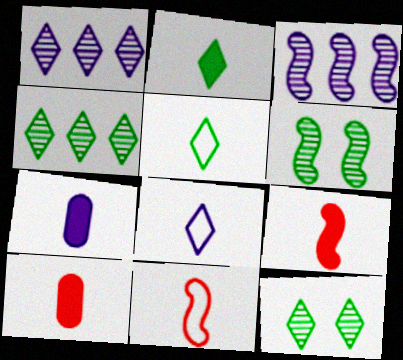[[2, 7, 9]]